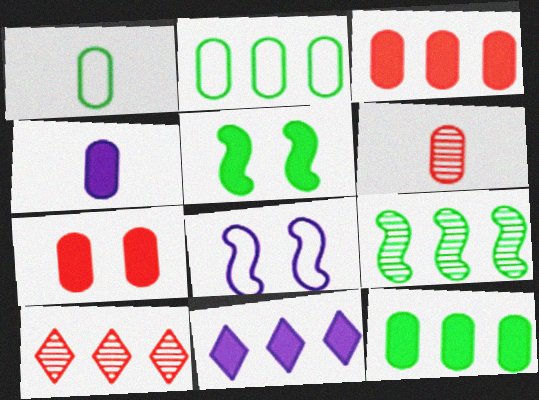[[1, 4, 6], 
[4, 7, 12]]